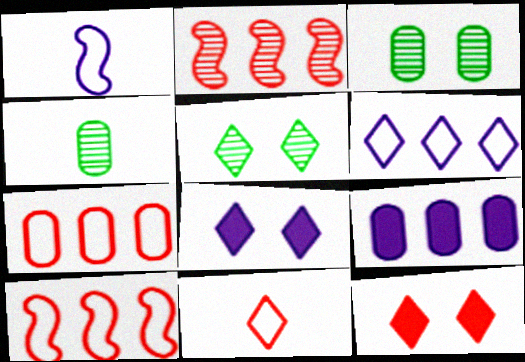[[4, 8, 10]]